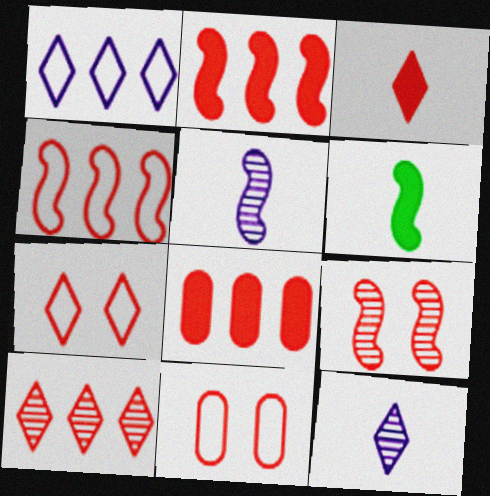[[3, 7, 10], 
[4, 8, 10]]